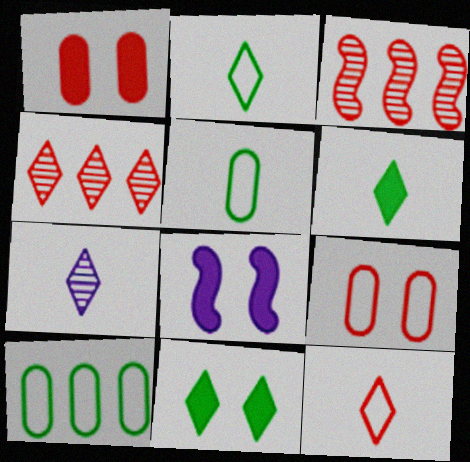[[1, 3, 12], 
[1, 8, 11], 
[4, 5, 8], 
[6, 7, 12]]